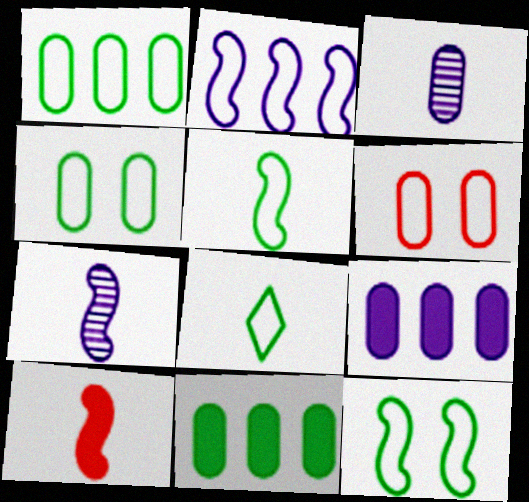[[1, 8, 12], 
[2, 6, 8], 
[3, 6, 11], 
[3, 8, 10], 
[5, 7, 10]]